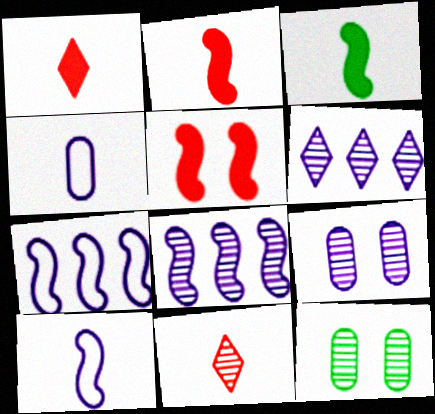[[1, 7, 12], 
[3, 4, 11], 
[8, 11, 12]]